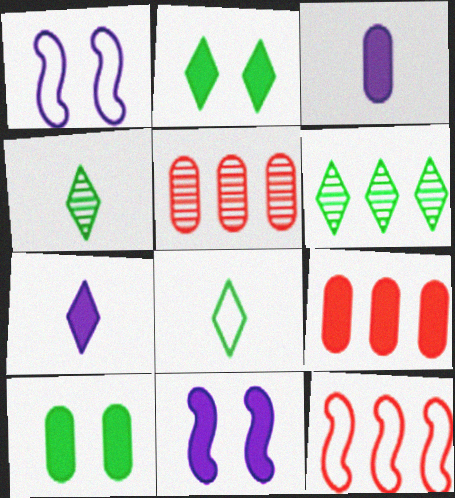[[1, 4, 9], 
[2, 6, 8], 
[3, 9, 10], 
[5, 8, 11]]